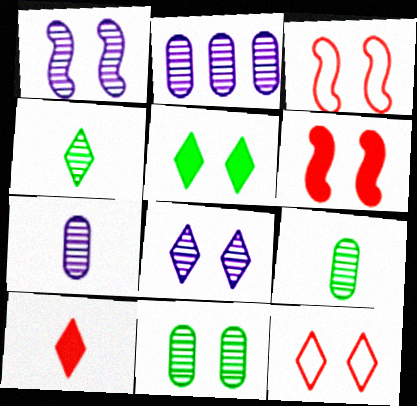[[5, 8, 12]]